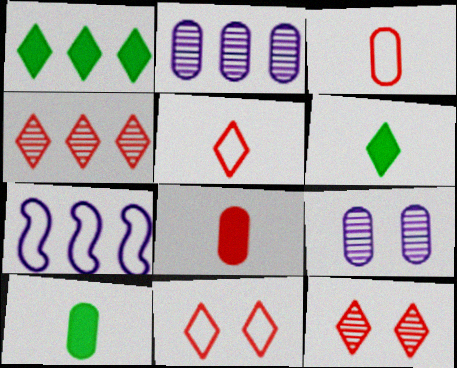[[7, 10, 12]]